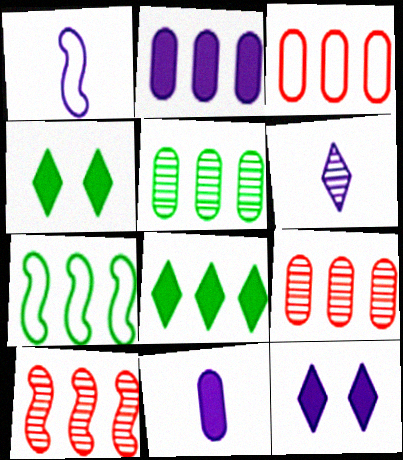[[1, 4, 9], 
[1, 6, 11], 
[2, 3, 5], 
[5, 7, 8]]